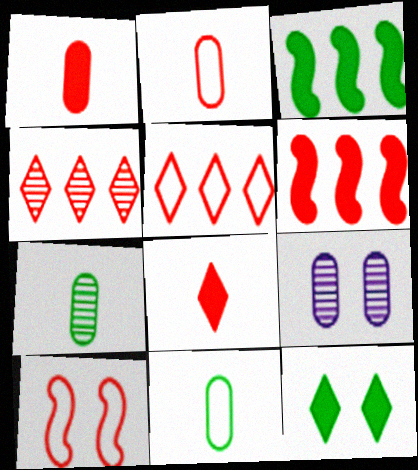[[1, 4, 10], 
[2, 5, 10], 
[9, 10, 12]]